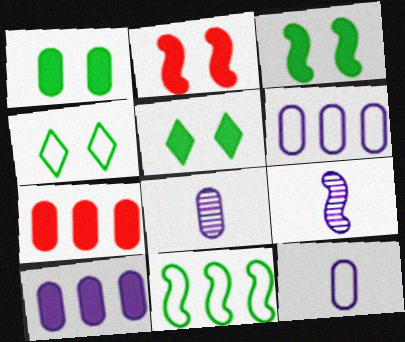[[1, 3, 5], 
[2, 9, 11], 
[4, 7, 9]]